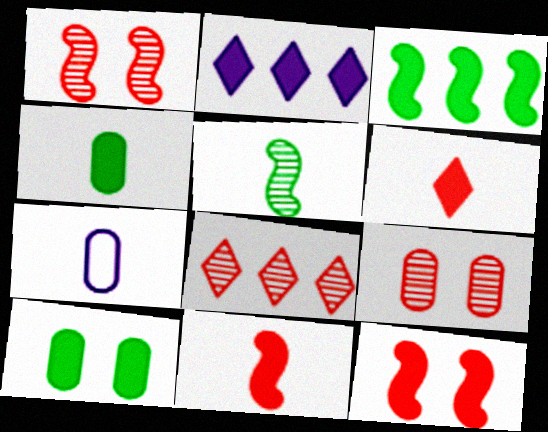[[2, 4, 12], 
[2, 10, 11], 
[5, 6, 7]]